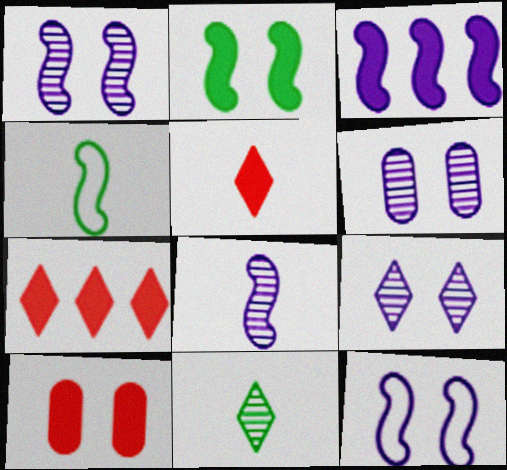[[1, 6, 9], 
[3, 8, 12], 
[4, 6, 7]]